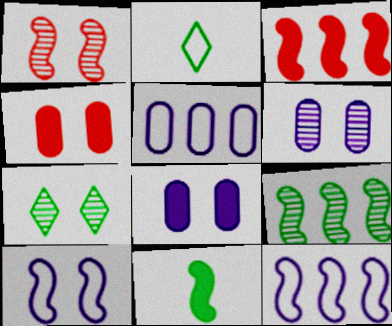[[1, 6, 7], 
[1, 11, 12], 
[2, 3, 6], 
[3, 9, 12], 
[4, 7, 10]]